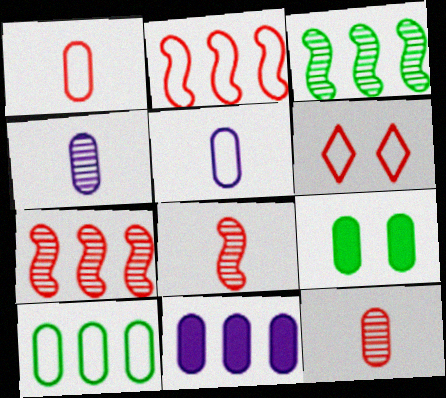[[1, 2, 6]]